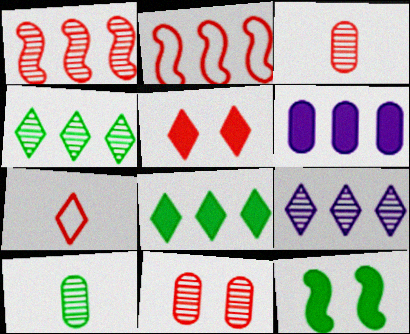[[2, 3, 5], 
[2, 4, 6]]